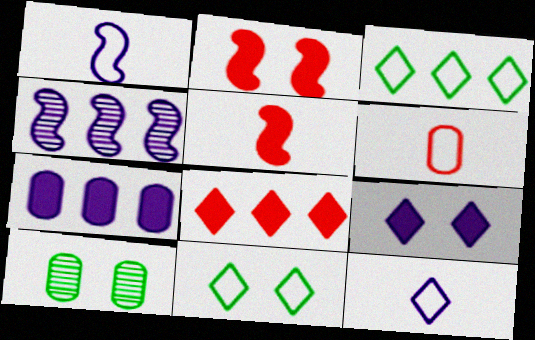[[1, 8, 10], 
[6, 7, 10]]